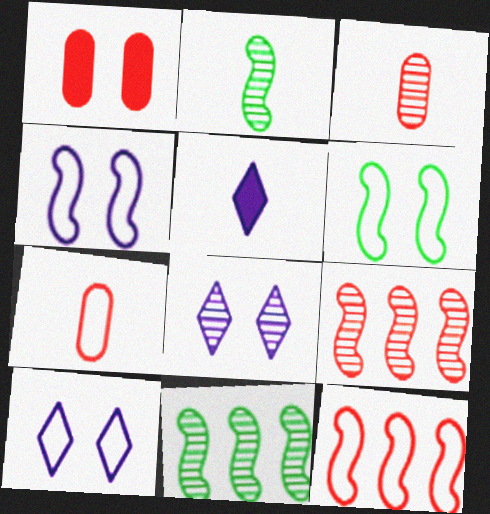[[1, 6, 8], 
[2, 5, 7], 
[3, 8, 11]]